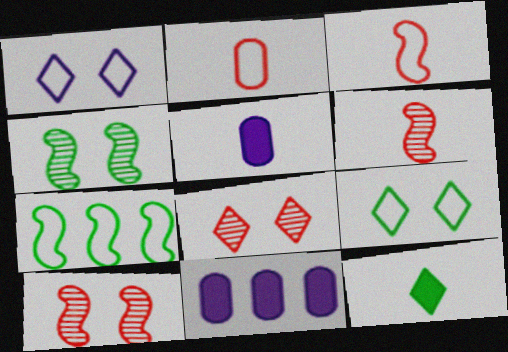[[1, 2, 7], 
[5, 7, 8], 
[6, 9, 11]]